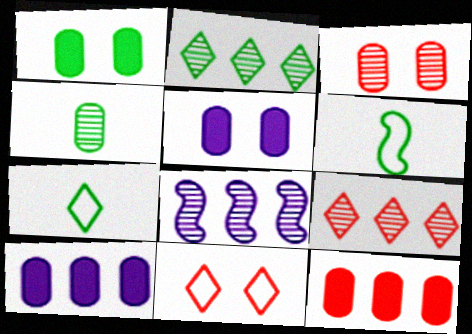[[1, 2, 6], 
[5, 6, 9]]